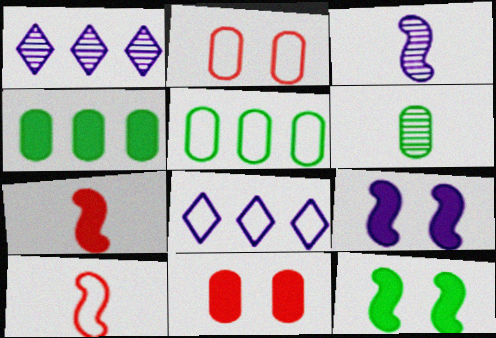[]